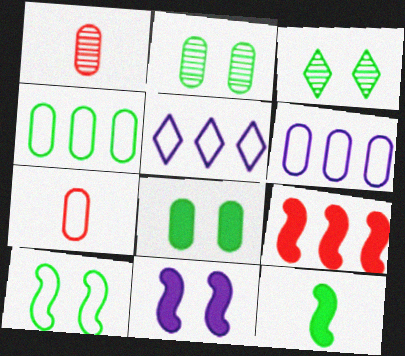[[1, 6, 8], 
[3, 4, 12], 
[3, 8, 10], 
[5, 7, 10], 
[9, 11, 12]]